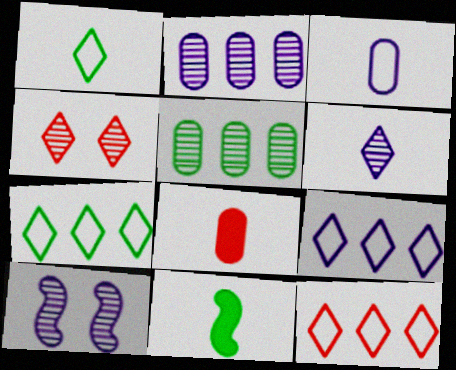[[2, 6, 10], 
[7, 8, 10], 
[7, 9, 12]]